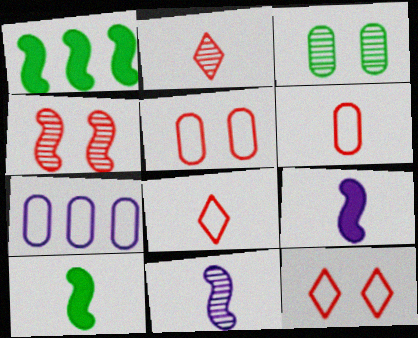[]